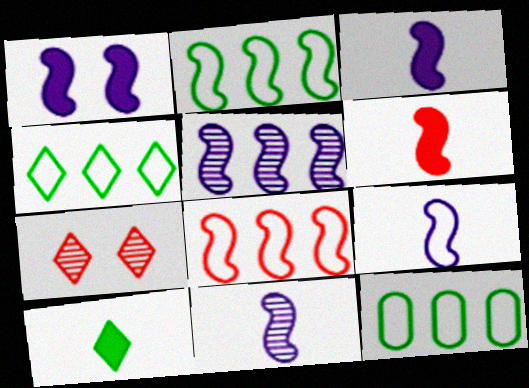[[1, 5, 9], 
[2, 4, 12], 
[3, 7, 12], 
[3, 9, 11]]